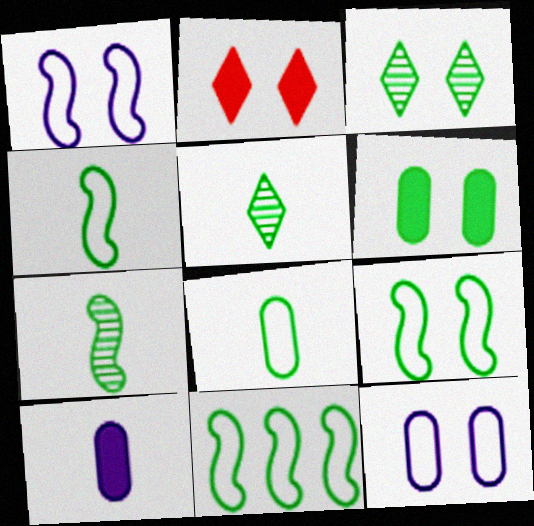[[3, 6, 9], 
[4, 9, 11], 
[5, 6, 11]]